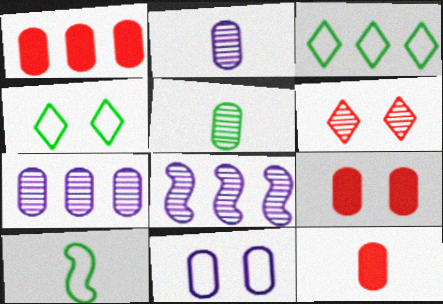[[1, 3, 8], 
[1, 5, 11], 
[1, 9, 12], 
[4, 8, 12], 
[5, 6, 8]]